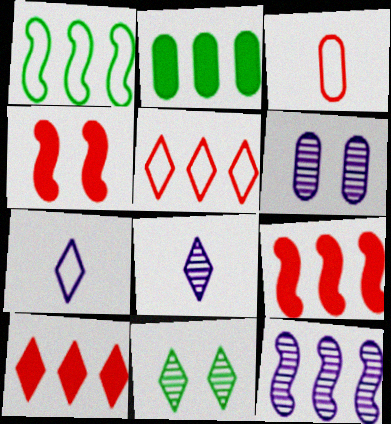[[1, 9, 12], 
[2, 3, 6], 
[2, 5, 12], 
[6, 8, 12], 
[7, 10, 11]]